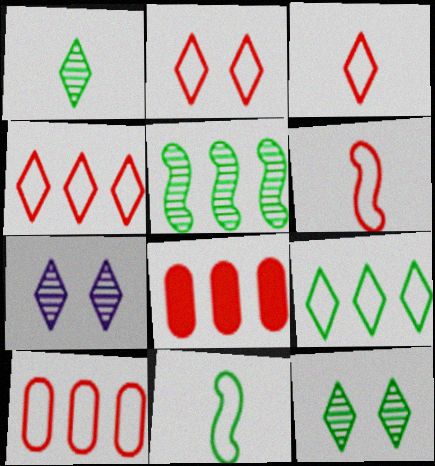[[2, 3, 4], 
[2, 6, 10], 
[7, 8, 11]]